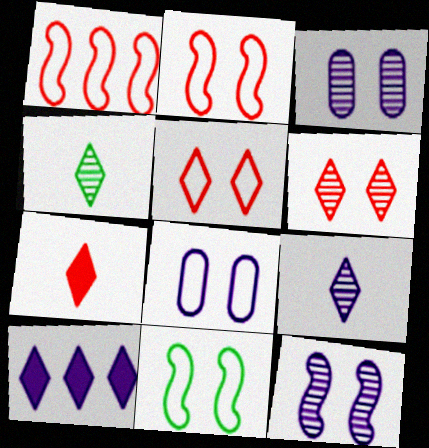[[4, 5, 10], 
[5, 8, 11]]